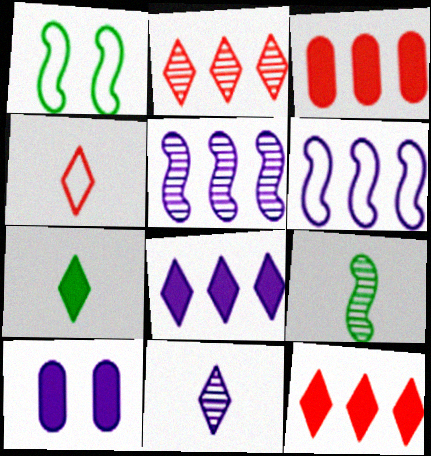[[1, 3, 11], 
[4, 7, 11], 
[6, 10, 11]]